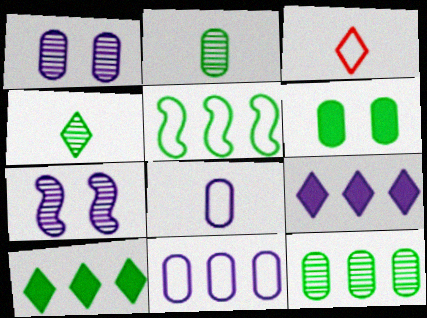[[4, 5, 6], 
[5, 10, 12], 
[7, 8, 9]]